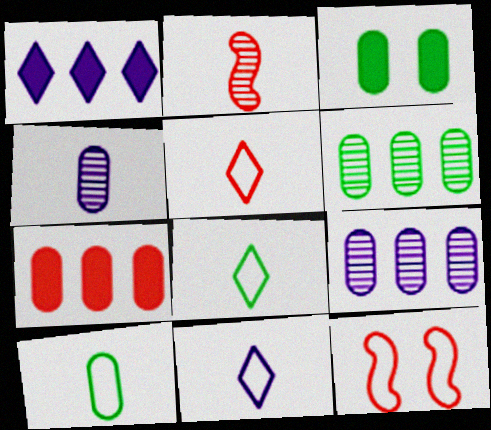[[3, 6, 10], 
[5, 8, 11]]